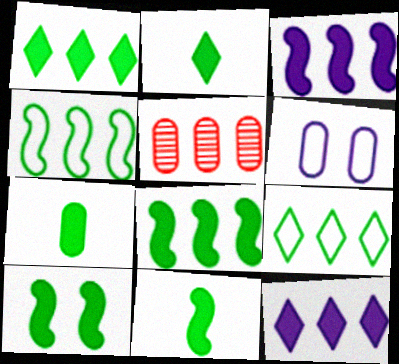[[1, 7, 10], 
[2, 7, 11], 
[3, 5, 9], 
[4, 5, 12], 
[5, 6, 7], 
[8, 10, 11]]